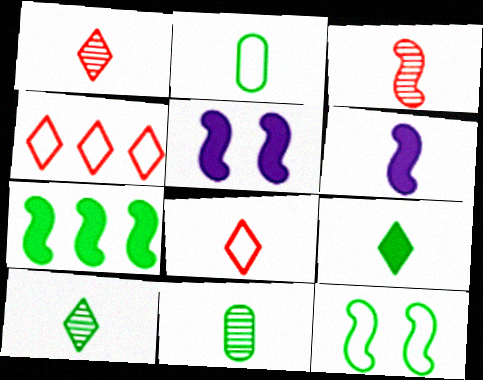[[1, 2, 6], 
[4, 5, 11], 
[6, 8, 11]]